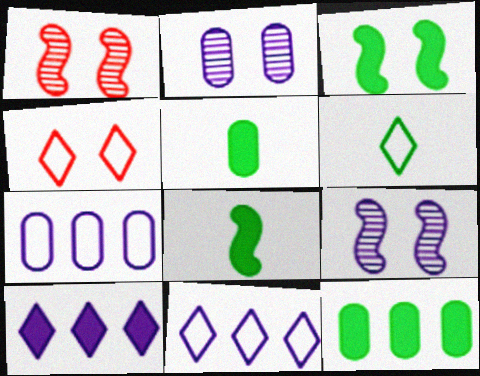[[1, 5, 11], 
[2, 3, 4], 
[4, 6, 11]]